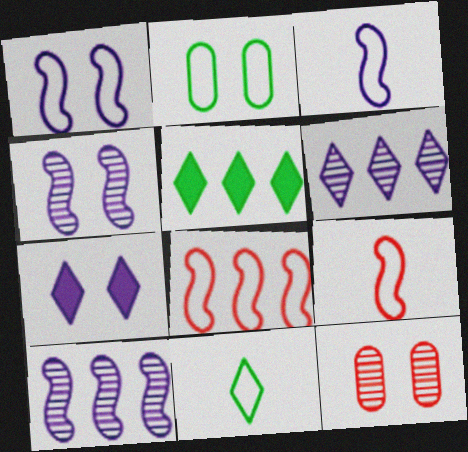[[3, 5, 12]]